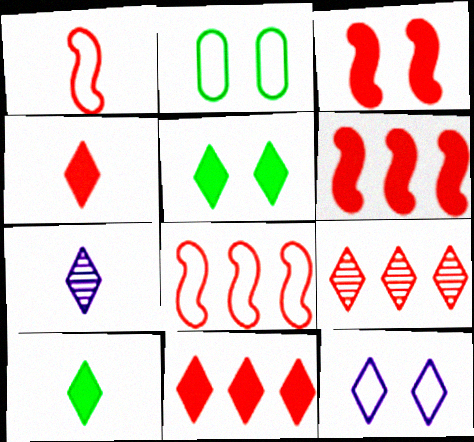[[2, 6, 7], 
[9, 10, 12]]